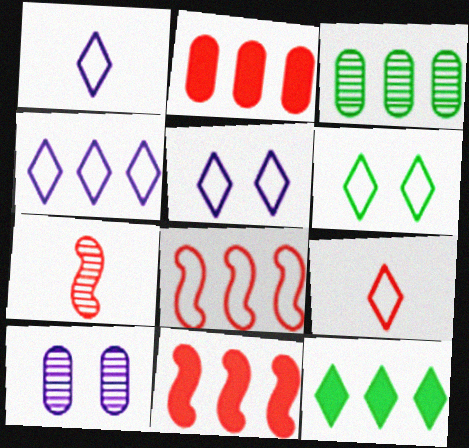[[1, 4, 5], 
[3, 4, 11], 
[4, 6, 9]]